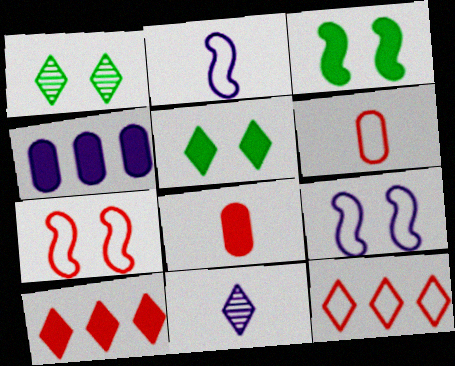[[4, 9, 11], 
[5, 11, 12], 
[6, 7, 12]]